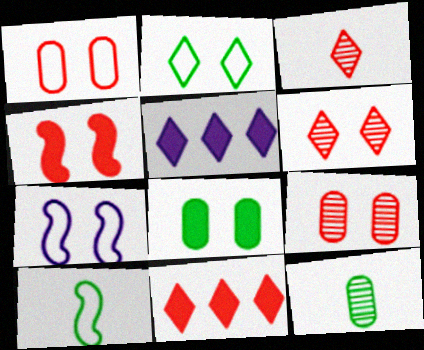[[1, 2, 7], 
[1, 4, 6], 
[2, 3, 5], 
[5, 9, 10], 
[6, 7, 8], 
[7, 11, 12]]